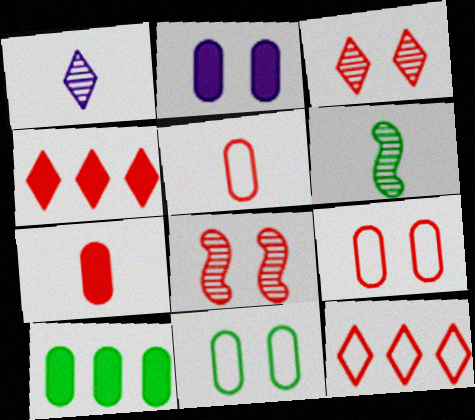[[2, 6, 12], 
[2, 7, 10], 
[4, 5, 8], 
[7, 8, 12]]